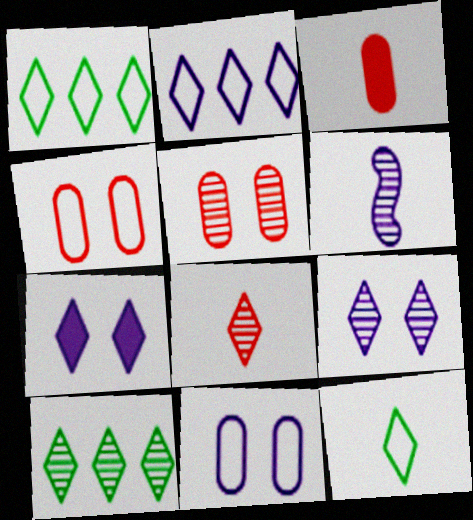[[1, 7, 8], 
[3, 6, 12], 
[5, 6, 10], 
[8, 9, 10]]